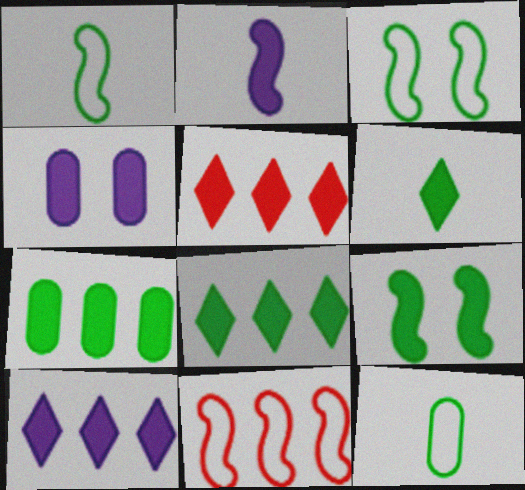[[2, 4, 10], 
[5, 8, 10], 
[6, 7, 9]]